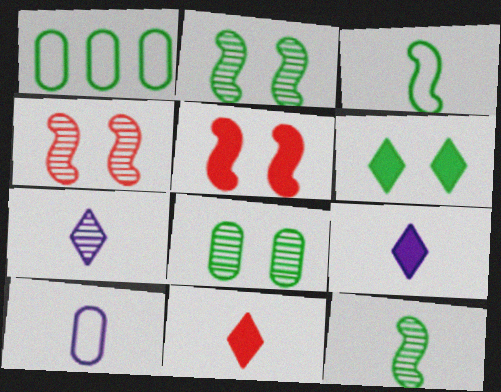[[1, 4, 9], 
[1, 5, 7], 
[1, 6, 12], 
[10, 11, 12]]